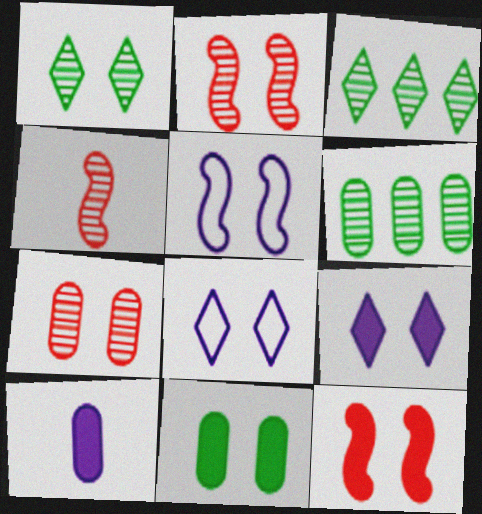[[2, 8, 11], 
[9, 11, 12]]